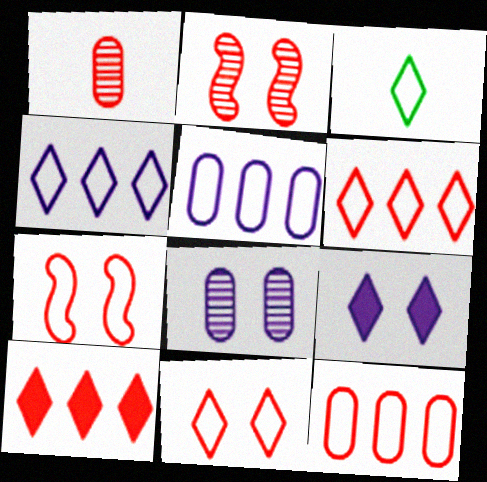[[1, 7, 10], 
[3, 4, 11], 
[3, 5, 7]]